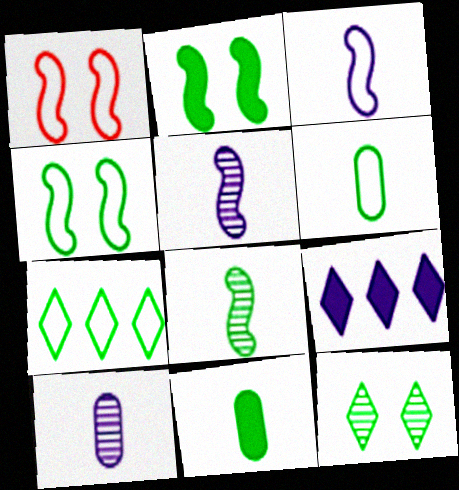[[4, 6, 7]]